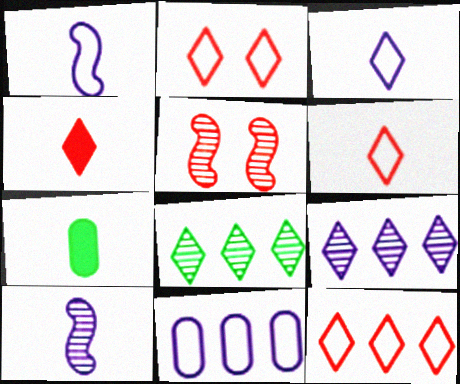[[2, 6, 12], 
[6, 7, 10]]